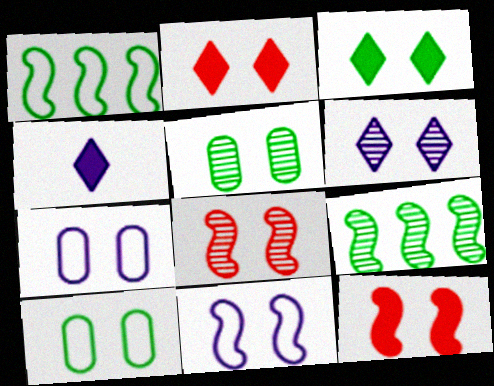[[2, 5, 11], 
[3, 7, 8], 
[5, 6, 8], 
[6, 10, 12]]